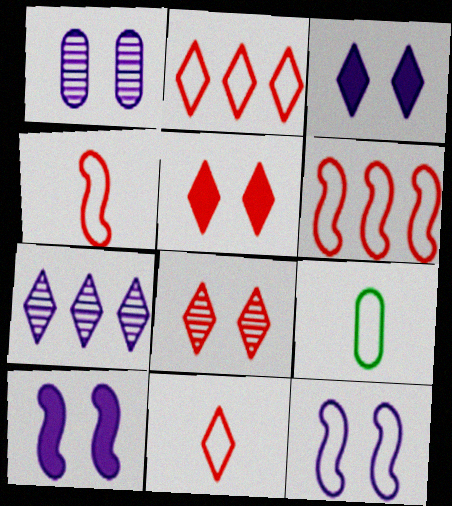[[1, 3, 12], 
[2, 9, 12]]